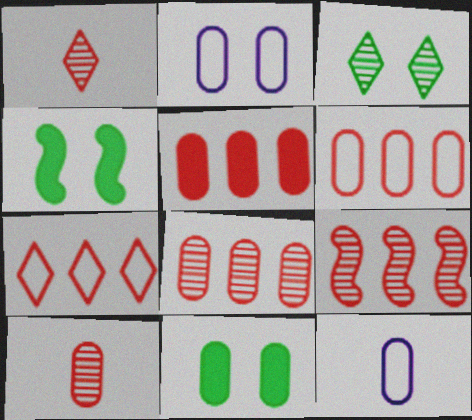[[5, 6, 8], 
[5, 7, 9], 
[8, 11, 12]]